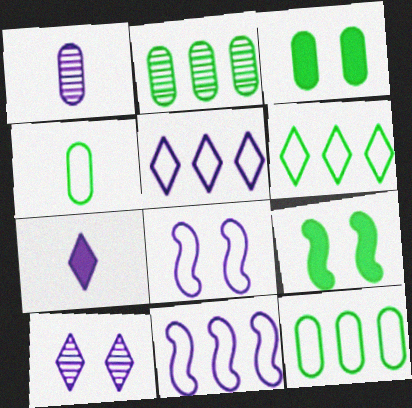[[2, 3, 4], 
[5, 7, 10]]